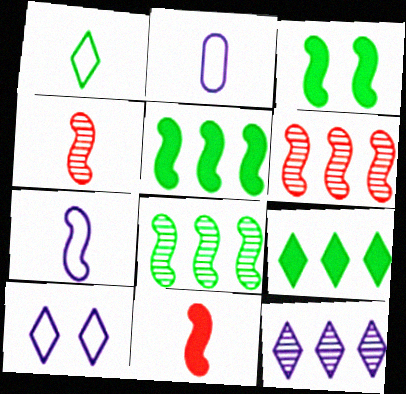[[3, 6, 7]]